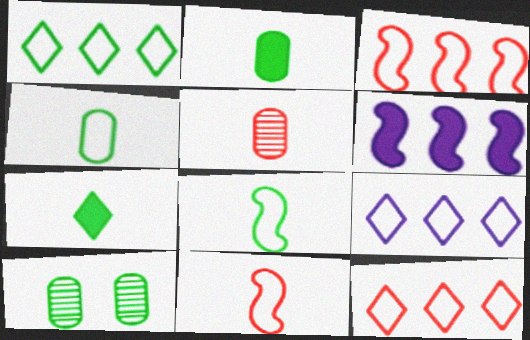[[1, 9, 12]]